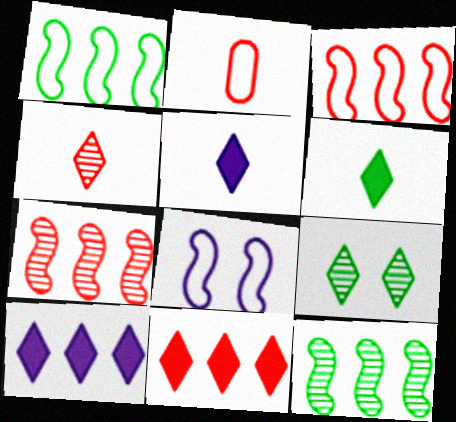[]